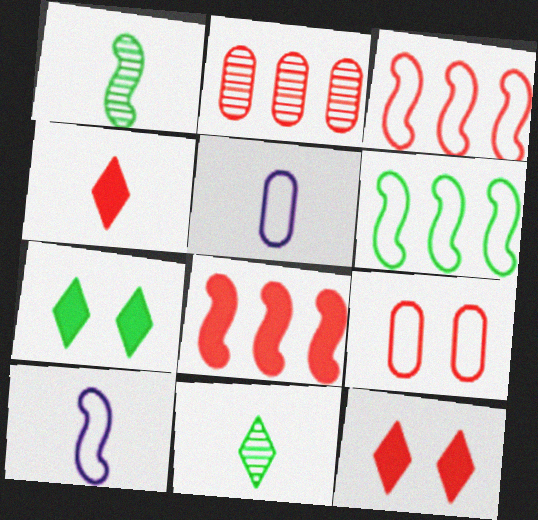[[1, 4, 5], 
[2, 7, 10]]